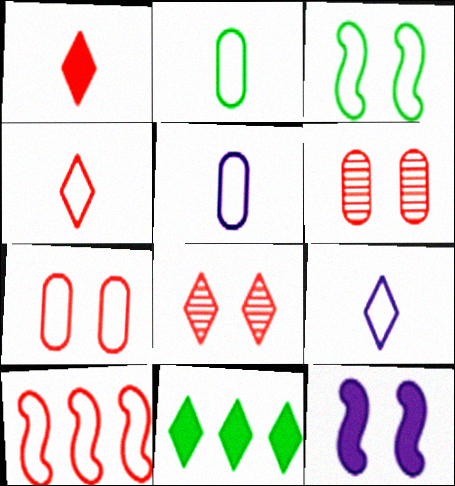[[1, 6, 10], 
[4, 7, 10], 
[8, 9, 11]]